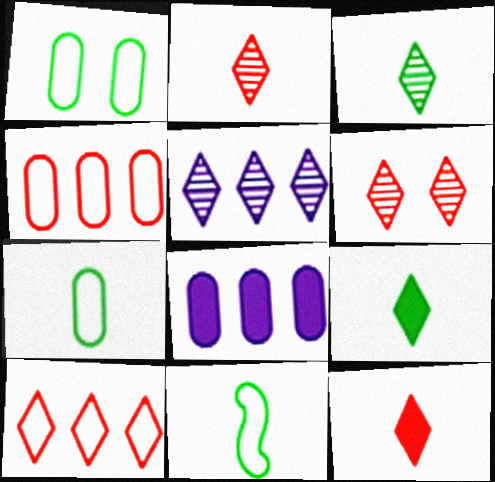[[3, 5, 6], 
[6, 8, 11], 
[6, 10, 12]]